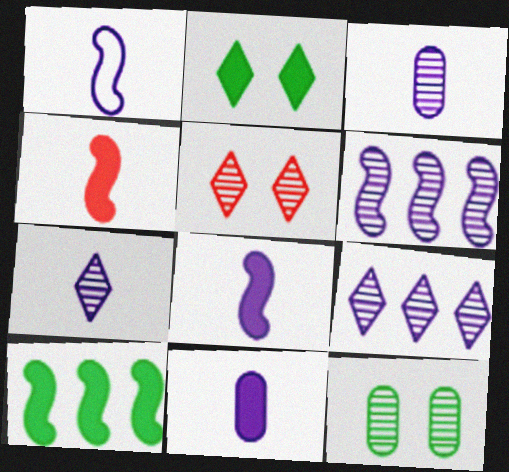[[1, 7, 11]]